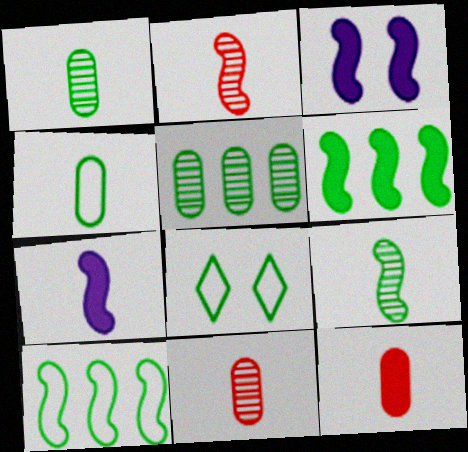[[1, 6, 8], 
[2, 3, 10], 
[4, 8, 10]]